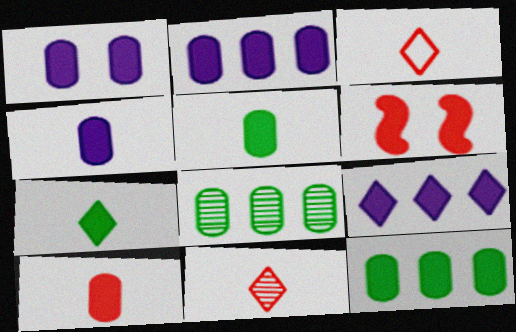[[1, 2, 4], 
[1, 10, 12], 
[2, 6, 7], 
[4, 5, 10], 
[5, 6, 9]]